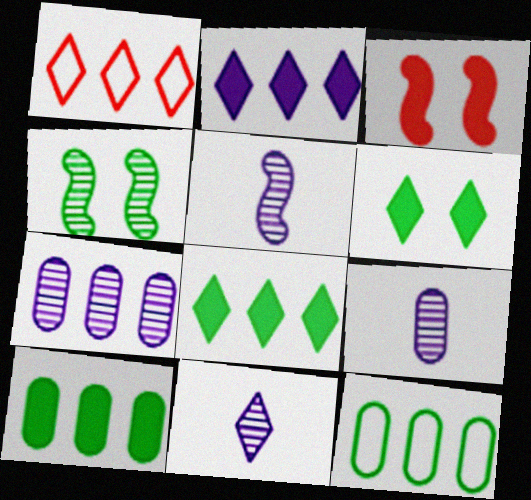[[1, 6, 11], 
[3, 11, 12], 
[5, 9, 11]]